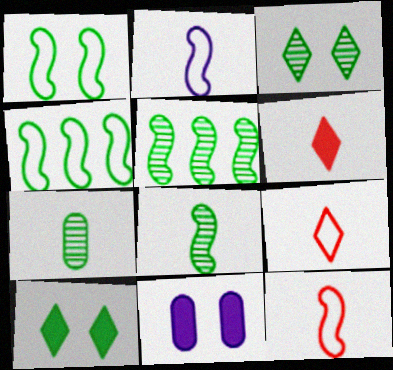[[2, 6, 7], 
[3, 5, 7], 
[4, 7, 10], 
[5, 9, 11]]